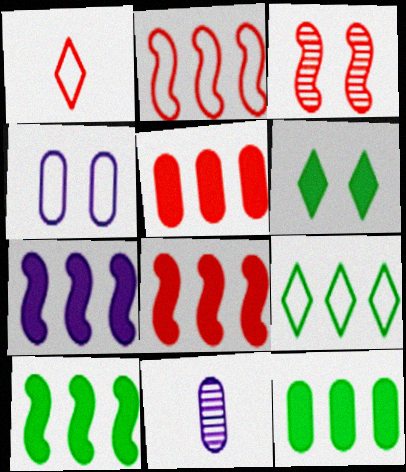[[1, 3, 5], 
[2, 6, 11], 
[3, 4, 6], 
[7, 8, 10]]